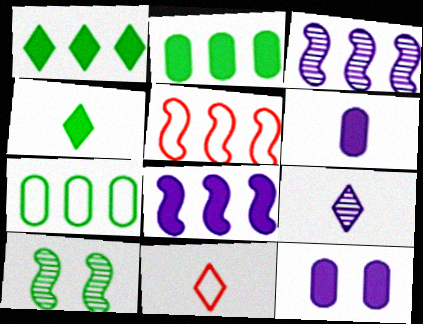[[4, 7, 10], 
[4, 9, 11]]